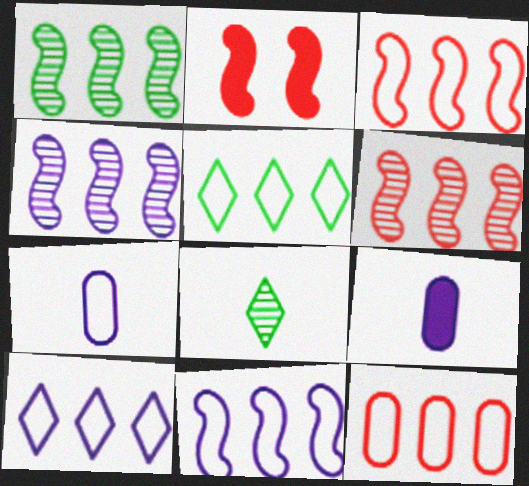[[1, 4, 6], 
[5, 11, 12]]